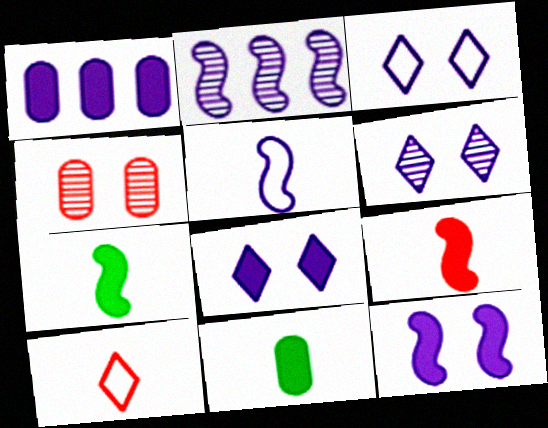[[1, 5, 6], 
[2, 5, 12], 
[3, 6, 8]]